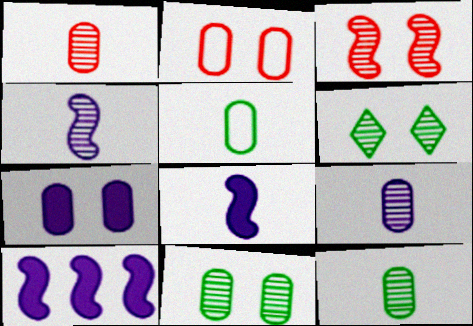[[1, 9, 12], 
[2, 7, 11]]